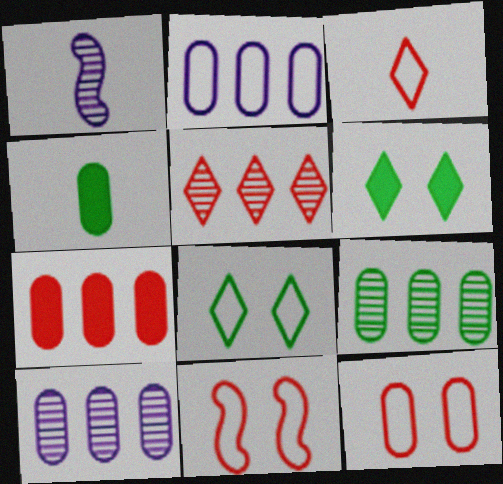[[1, 3, 4], 
[1, 7, 8], 
[2, 7, 9], 
[4, 10, 12]]